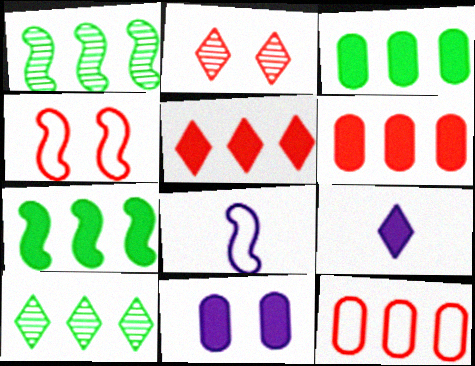[[2, 3, 8]]